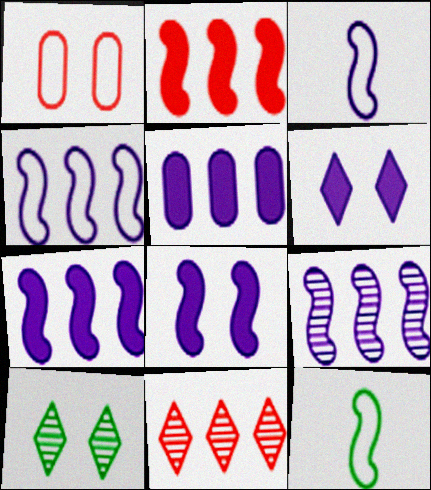[[1, 8, 10], 
[3, 8, 9], 
[4, 7, 9]]